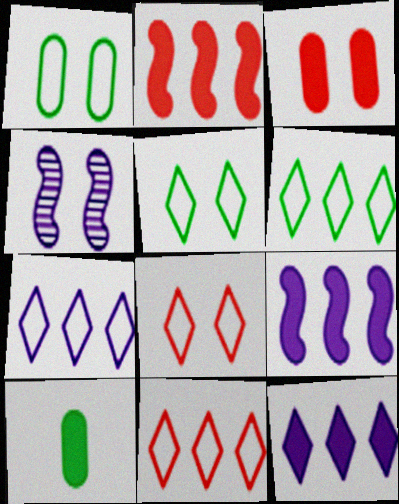[[3, 4, 5], 
[4, 10, 11], 
[6, 7, 11]]